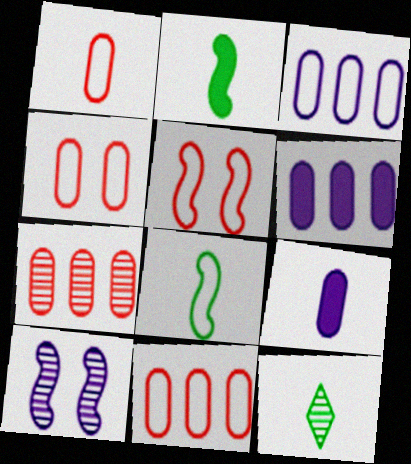[[1, 4, 11], 
[5, 6, 12], 
[7, 10, 12]]